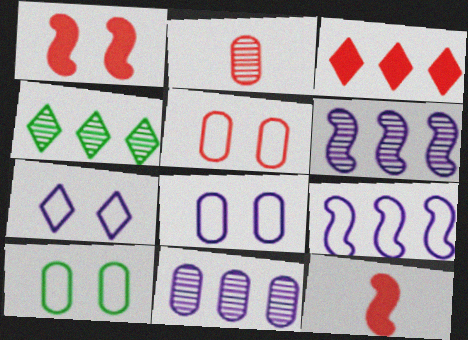[[4, 8, 12], 
[5, 8, 10]]